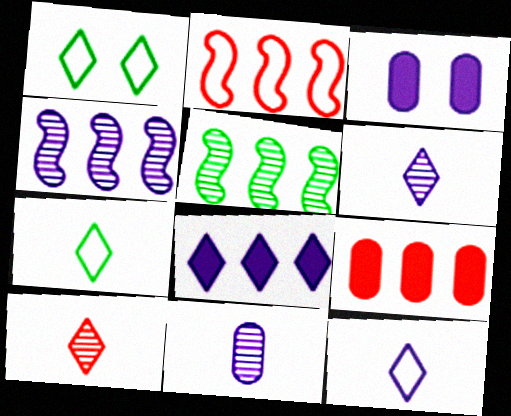[[1, 8, 10], 
[3, 4, 12]]